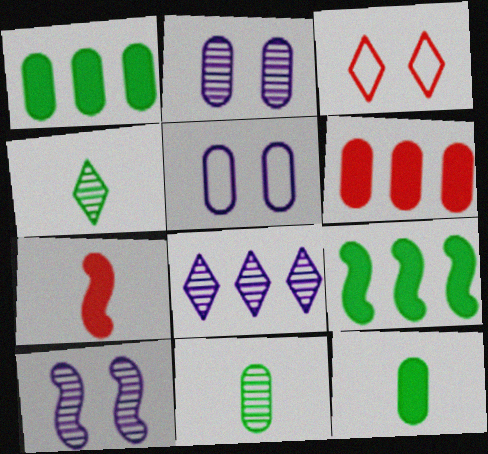[[5, 6, 11]]